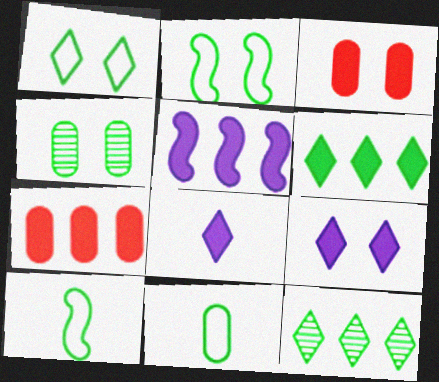[[4, 6, 10], 
[5, 6, 7]]